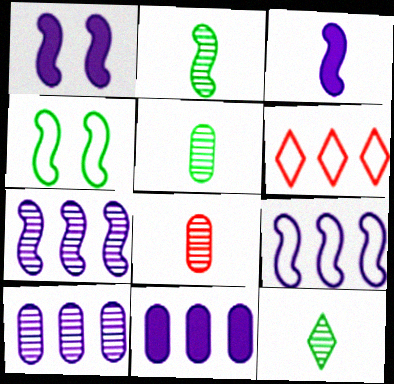[[1, 5, 6], 
[2, 5, 12]]